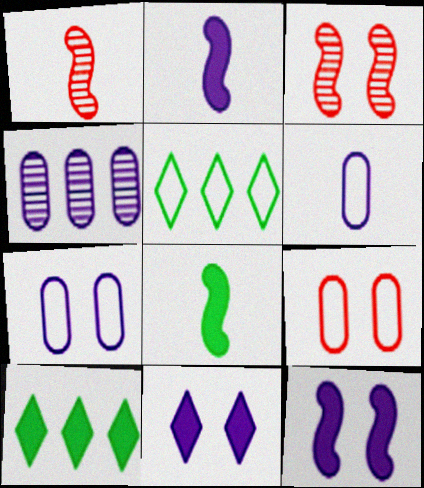[[1, 7, 10], 
[3, 6, 10]]